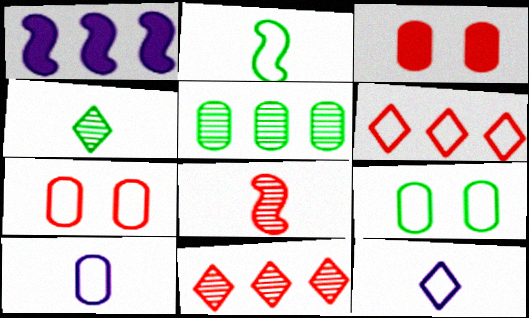[[1, 4, 7], 
[1, 5, 6], 
[3, 5, 10], 
[3, 6, 8]]